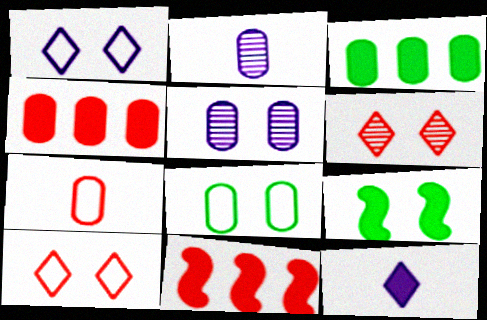[[2, 4, 8], 
[3, 5, 7], 
[4, 9, 12], 
[5, 9, 10], 
[6, 7, 11]]